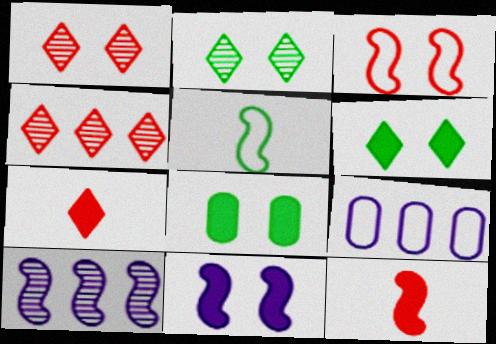[[2, 9, 12]]